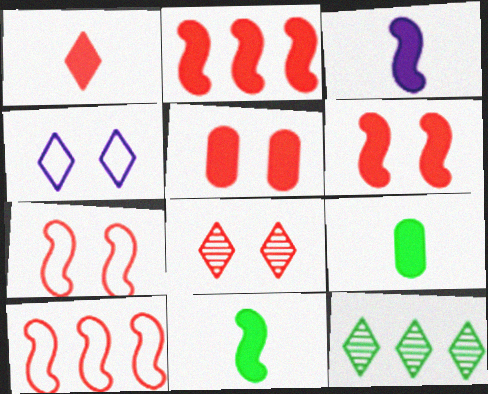[[1, 2, 5], 
[1, 3, 9], 
[1, 4, 12], 
[5, 7, 8]]